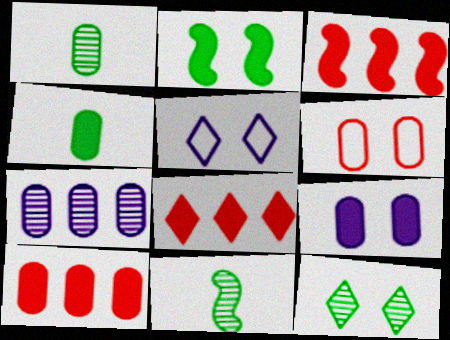[[1, 3, 5], 
[3, 8, 10], 
[4, 6, 7], 
[4, 9, 10], 
[5, 10, 11]]